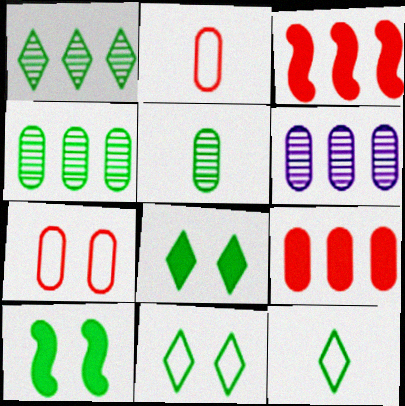[[1, 8, 12], 
[4, 10, 12]]